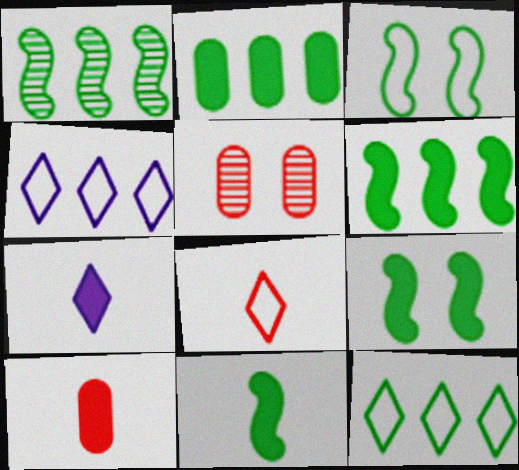[[1, 2, 12], 
[1, 3, 11], 
[4, 5, 11], 
[6, 9, 11], 
[7, 10, 11]]